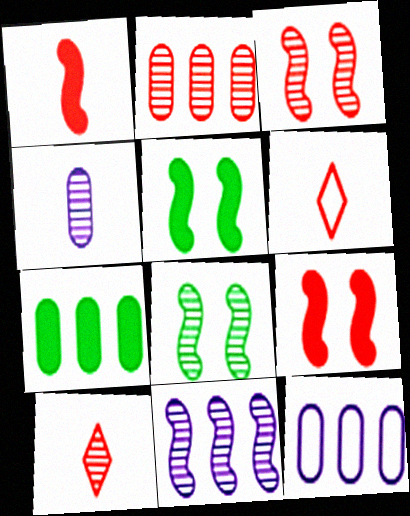[[2, 3, 10], 
[2, 6, 9], 
[2, 7, 12], 
[5, 10, 12]]